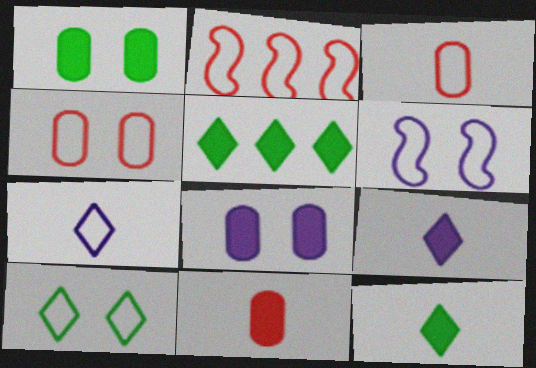[[4, 6, 10]]